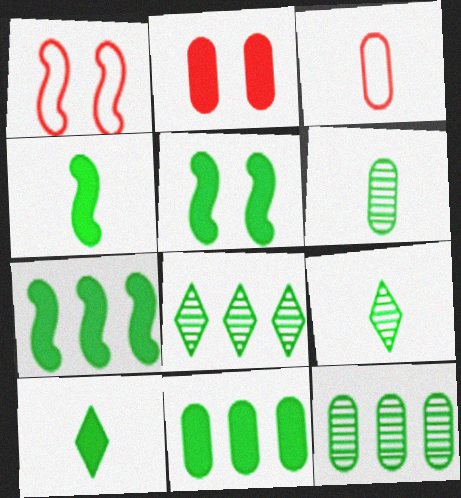[[4, 5, 7], 
[5, 10, 11]]